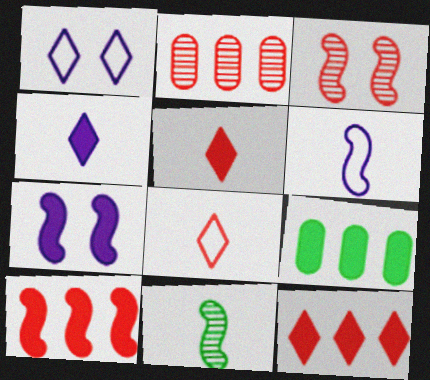[[5, 7, 9]]